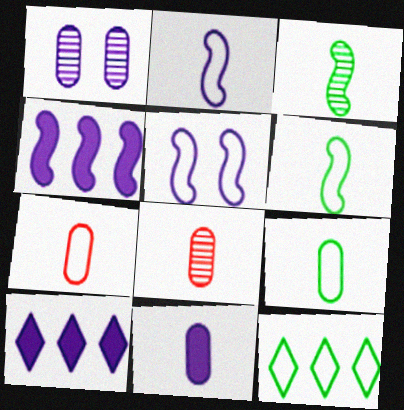[[1, 2, 10], 
[5, 7, 12], 
[8, 9, 11]]